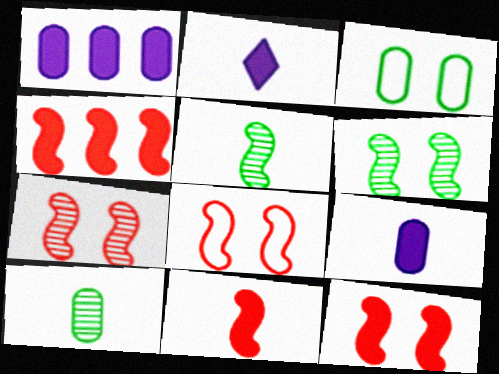[[4, 11, 12], 
[7, 8, 12]]